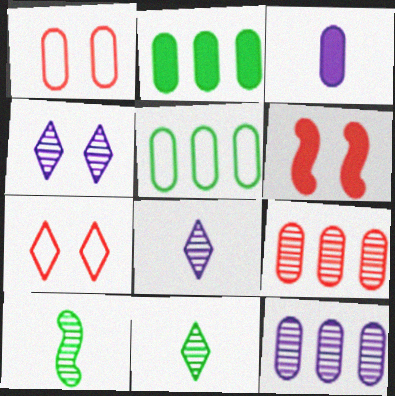[[4, 9, 10], 
[5, 6, 8]]